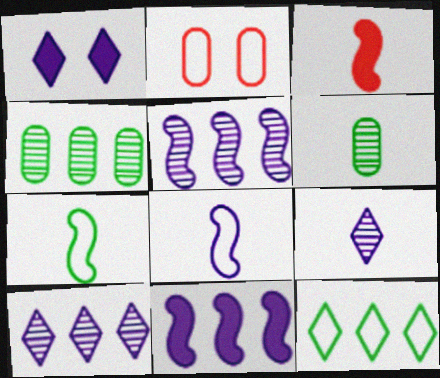[[2, 8, 12]]